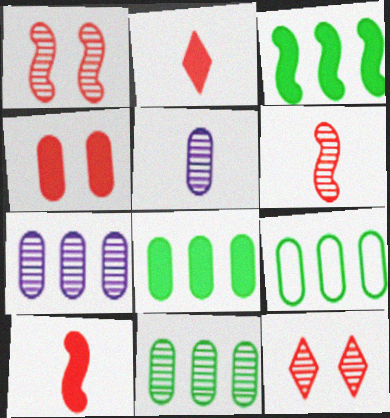[[4, 5, 9], 
[8, 9, 11]]